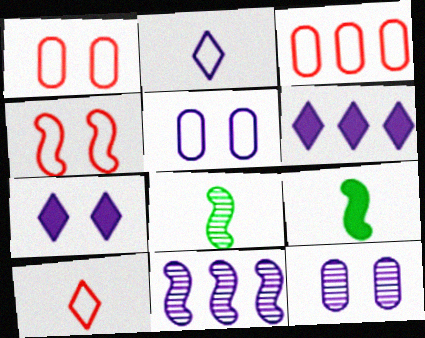[[1, 6, 8], 
[3, 4, 10], 
[3, 7, 8], 
[4, 9, 11]]